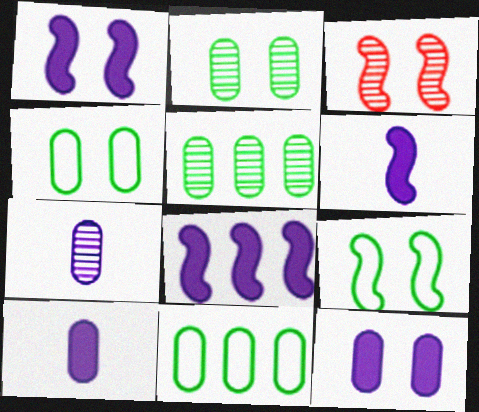[[1, 3, 9], 
[1, 6, 8]]